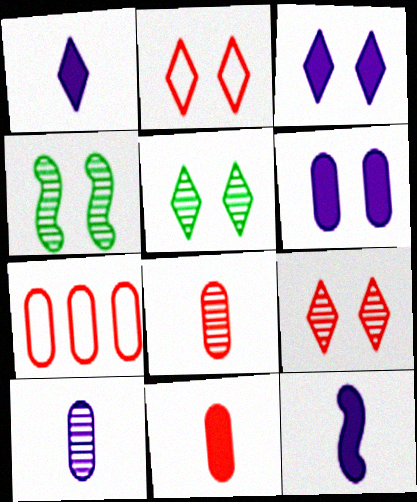[[1, 4, 7], 
[2, 3, 5], 
[2, 4, 6], 
[5, 7, 12]]